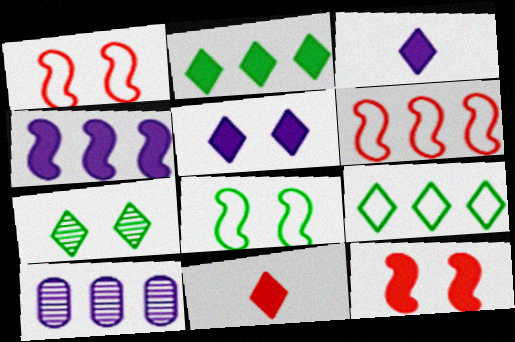[[2, 5, 11], 
[2, 6, 10], 
[8, 10, 11]]